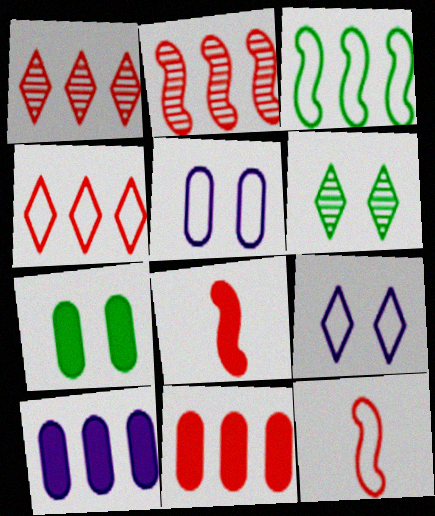[[1, 3, 10], 
[2, 4, 11], 
[6, 10, 12]]